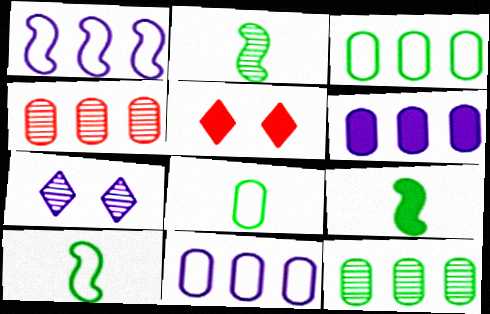[[2, 4, 7], 
[2, 5, 11], 
[2, 9, 10], 
[3, 4, 6], 
[5, 6, 9]]